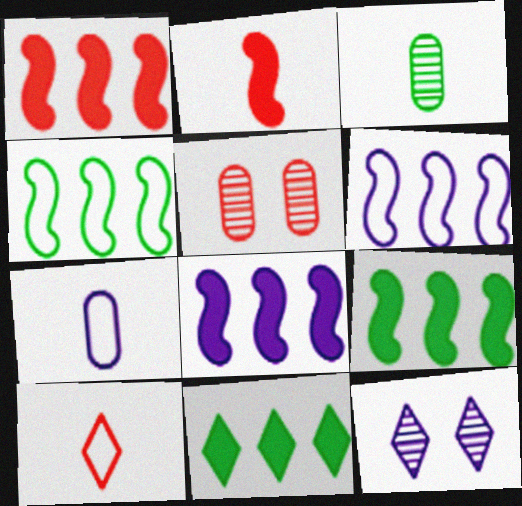[[1, 5, 10], 
[1, 8, 9], 
[7, 8, 12], 
[10, 11, 12]]